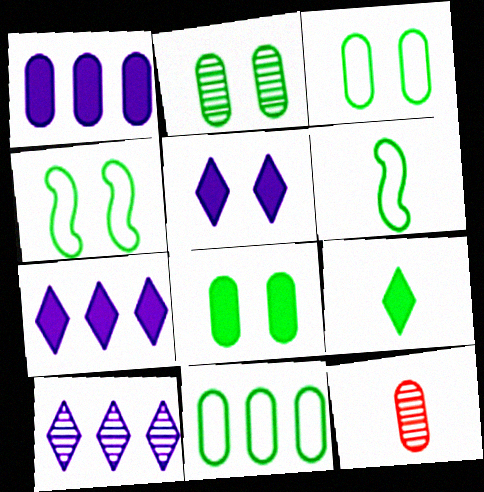[[1, 3, 12], 
[2, 3, 8], 
[4, 7, 12]]